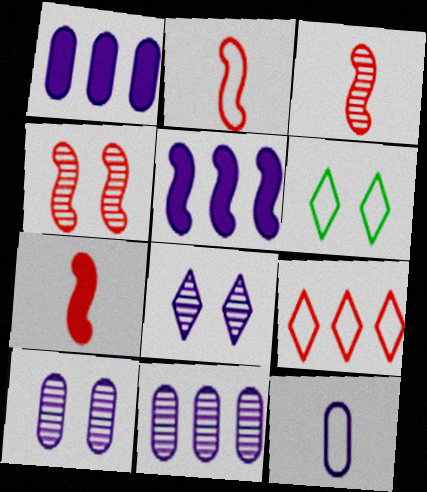[[1, 3, 6], 
[1, 10, 12], 
[2, 3, 7], 
[5, 8, 12], 
[6, 7, 11]]